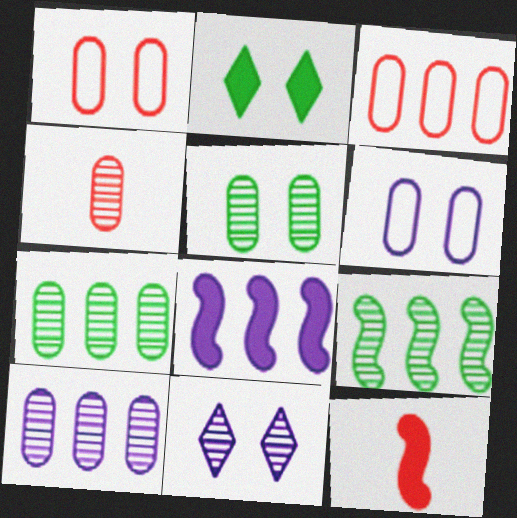[[4, 5, 10], 
[4, 9, 11]]